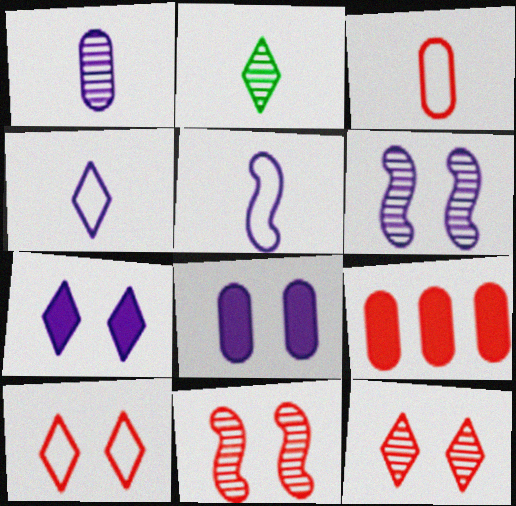[]